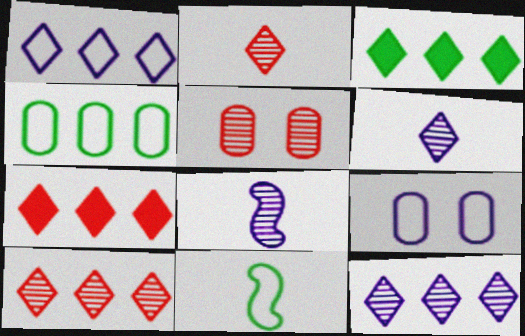[[1, 3, 10]]